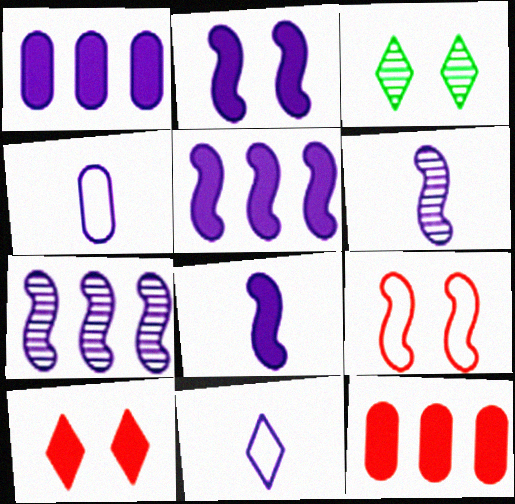[[2, 5, 8]]